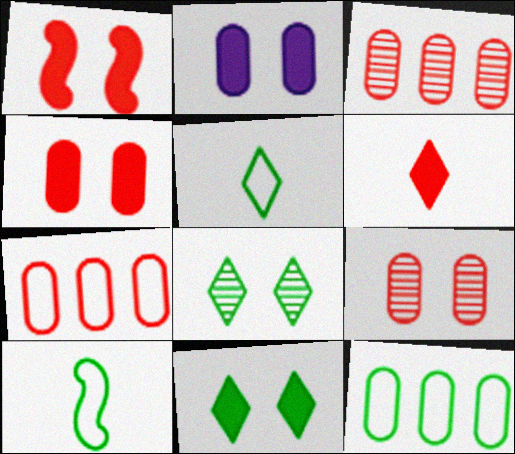[[1, 2, 11]]